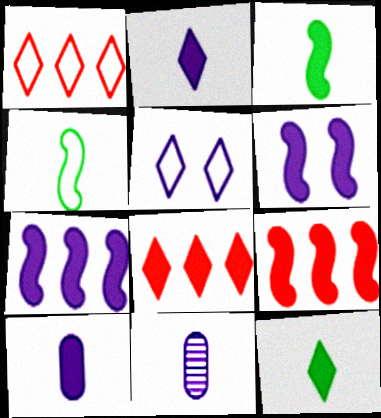[[3, 6, 9], 
[5, 7, 11]]